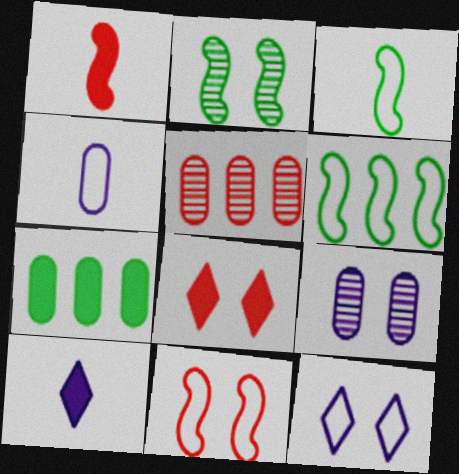[]